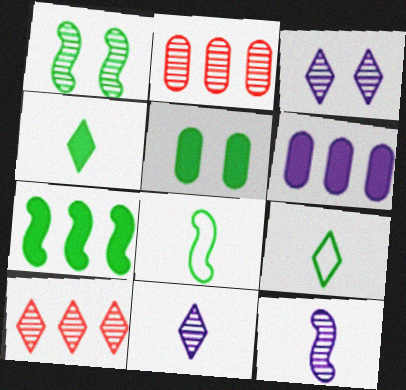[[1, 2, 11], 
[1, 7, 8], 
[4, 5, 7]]